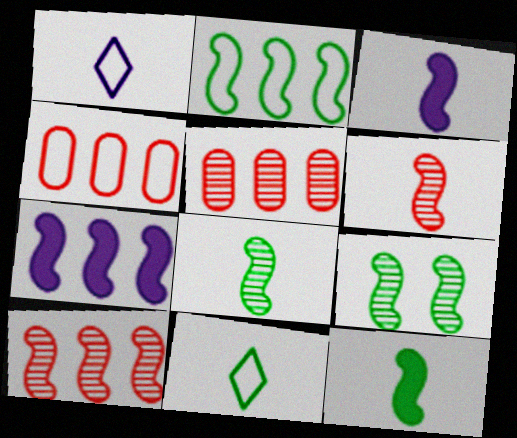[[2, 7, 10], 
[2, 9, 12]]